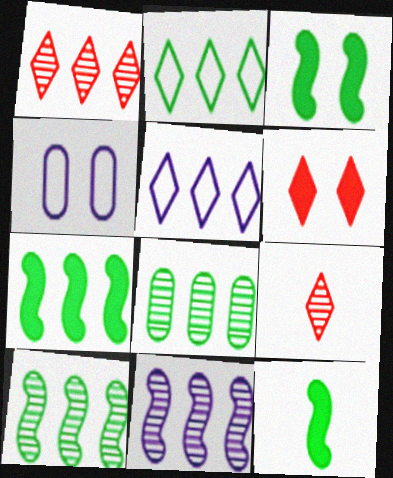[[1, 4, 12], 
[1, 8, 11], 
[2, 7, 8], 
[3, 7, 12], 
[4, 7, 9]]